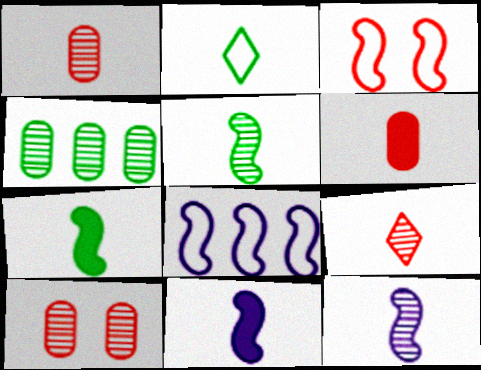[[1, 2, 11], 
[2, 6, 12]]